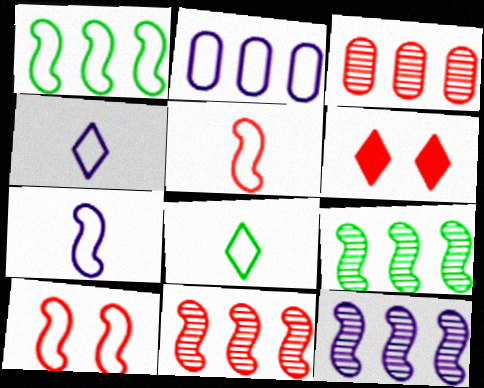[[1, 7, 10], 
[2, 8, 10], 
[3, 5, 6], 
[9, 11, 12]]